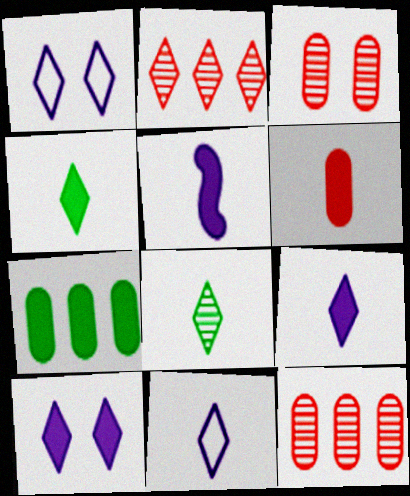[[1, 2, 4], 
[4, 5, 6]]